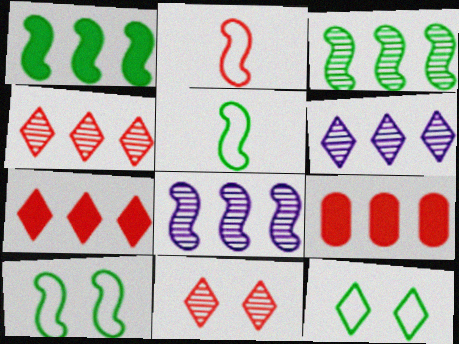[[2, 9, 11]]